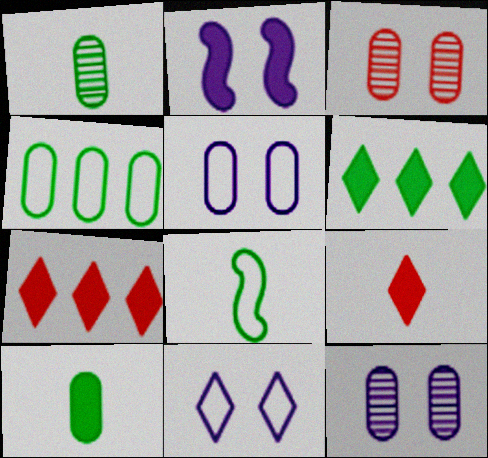[[2, 7, 10], 
[2, 11, 12], 
[7, 8, 12]]